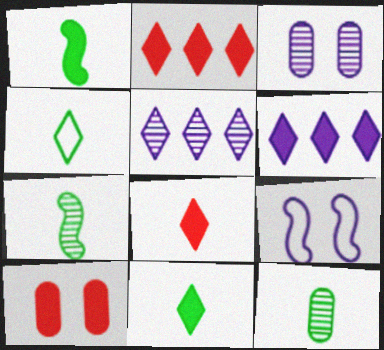[[1, 4, 12], 
[1, 6, 10], 
[2, 9, 12]]